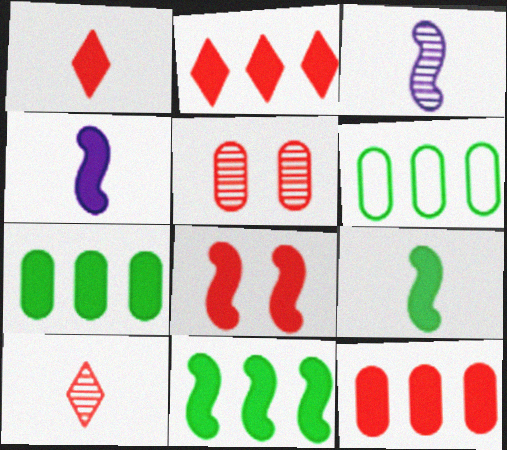[[1, 8, 12], 
[4, 8, 11]]